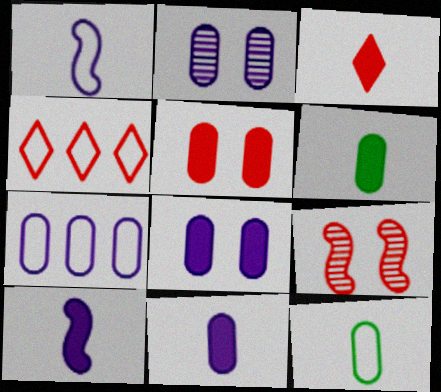[[2, 7, 11], 
[3, 6, 10]]